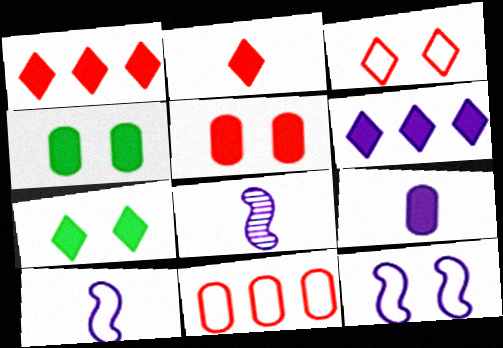[[2, 6, 7], 
[7, 8, 11]]